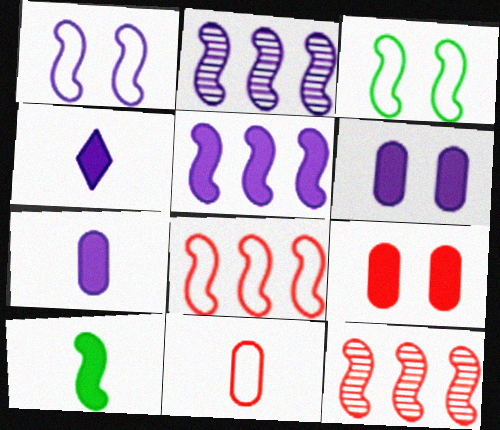[[1, 10, 12], 
[4, 5, 6]]